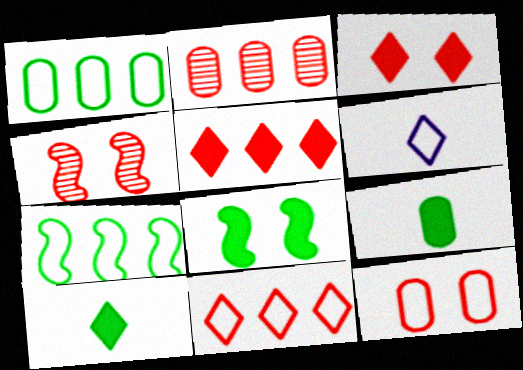[[2, 6, 8], 
[3, 4, 12], 
[6, 7, 12]]